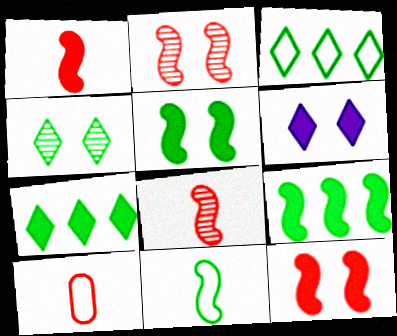[]